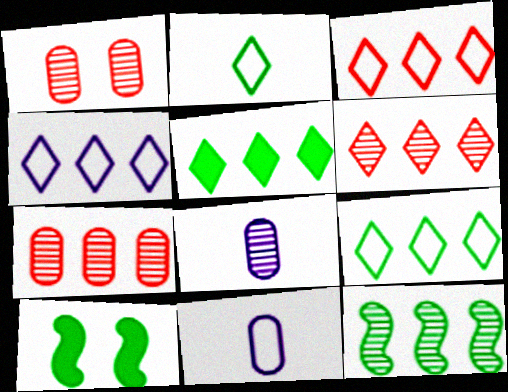[[3, 4, 9], 
[3, 8, 10], 
[4, 5, 6], 
[6, 10, 11]]